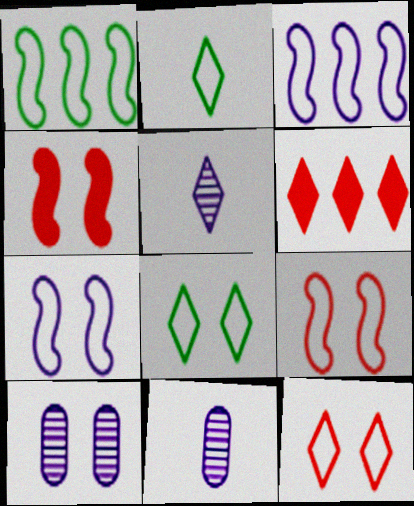[[4, 8, 10], 
[5, 6, 8]]